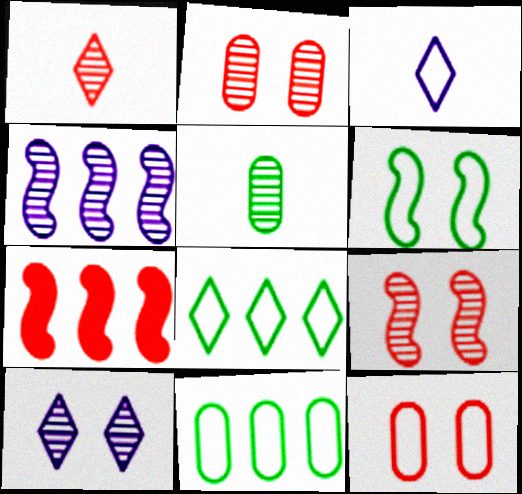[[1, 7, 12]]